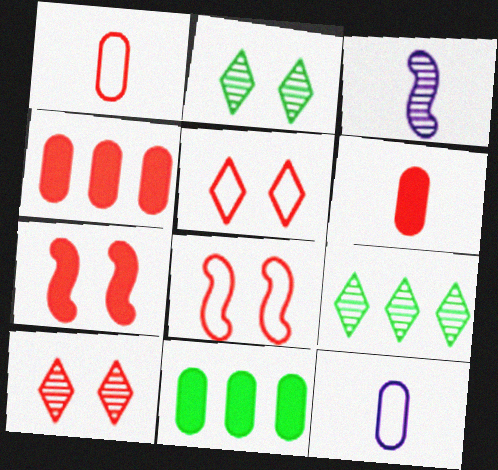[[3, 5, 11], 
[7, 9, 12]]